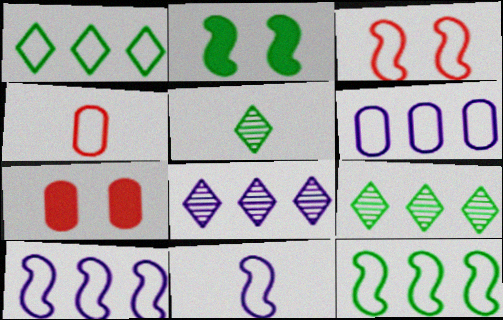[[2, 4, 8], 
[3, 11, 12], 
[5, 7, 10], 
[7, 9, 11]]